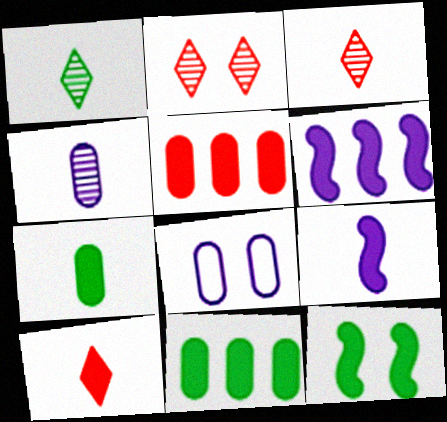[[2, 8, 12], 
[7, 9, 10]]